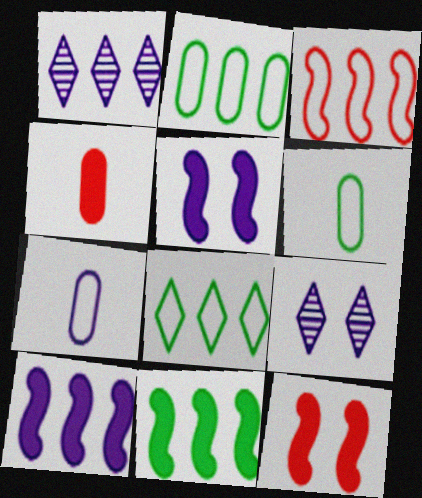[[1, 5, 7], 
[1, 6, 12], 
[7, 9, 10]]